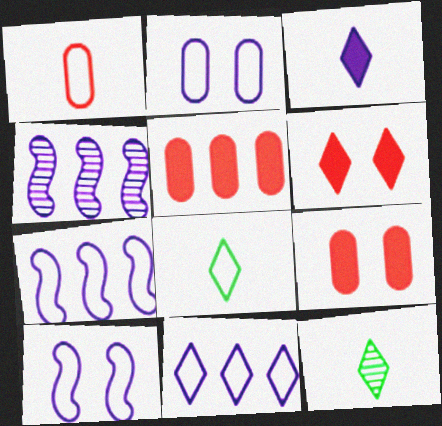[[2, 3, 4], 
[4, 8, 9], 
[5, 10, 12], 
[6, 11, 12], 
[7, 9, 12]]